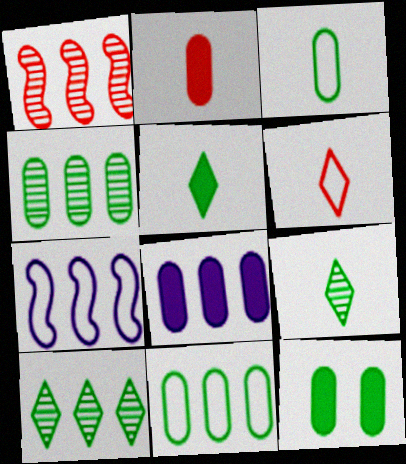[[2, 8, 12], 
[3, 4, 12]]